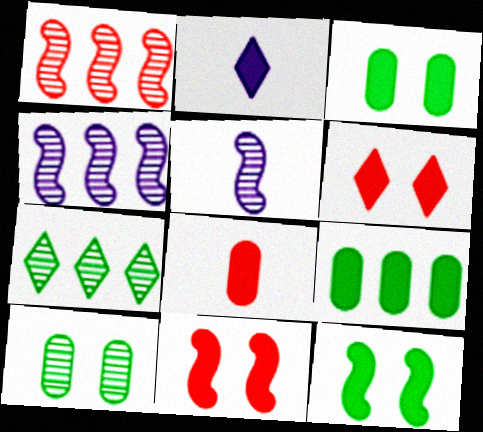[[2, 9, 11]]